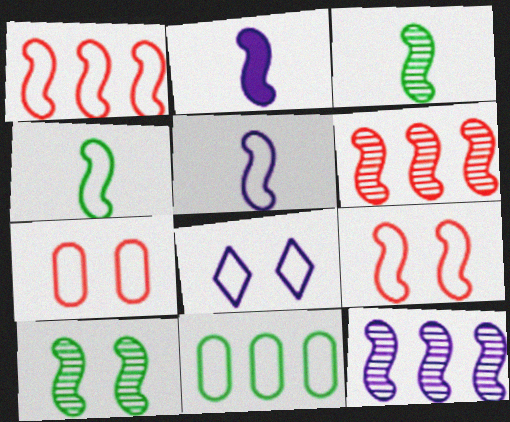[[1, 2, 10]]